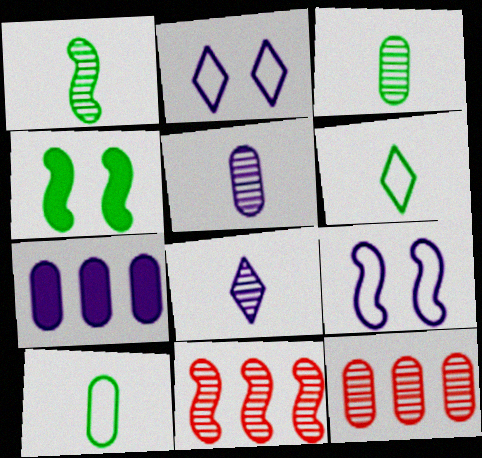[[7, 8, 9]]